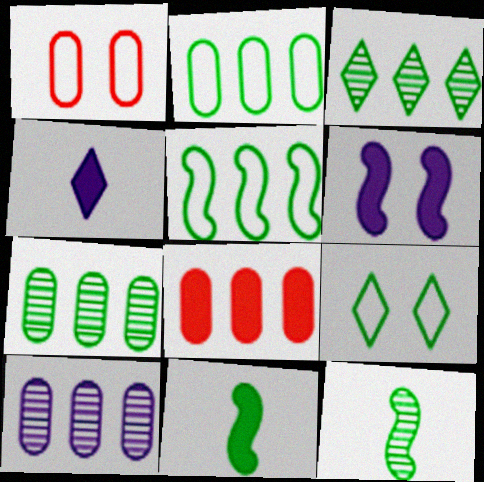[[2, 8, 10], 
[7, 9, 11]]